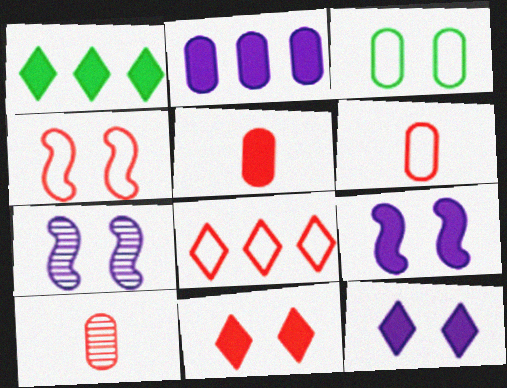[[1, 5, 9], 
[1, 6, 7], 
[2, 3, 10], 
[3, 7, 11], 
[4, 6, 8], 
[5, 6, 10]]